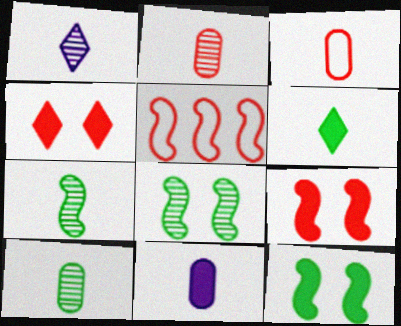[[1, 2, 7], 
[2, 4, 5], 
[3, 10, 11]]